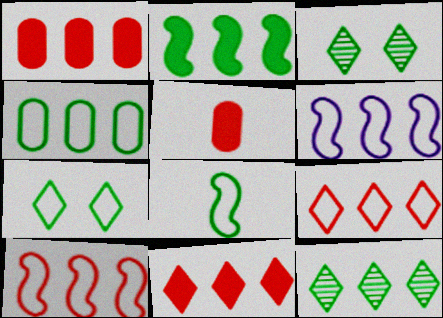[[1, 6, 12], 
[2, 4, 12], 
[3, 5, 6], 
[4, 6, 9], 
[4, 7, 8]]